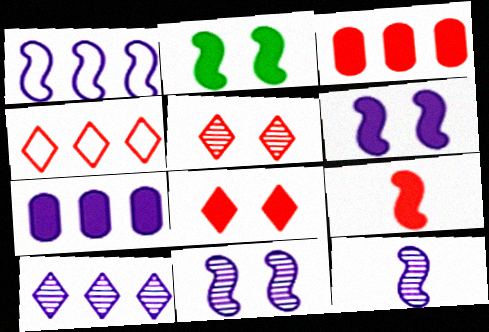[[1, 6, 12], 
[1, 7, 10], 
[3, 8, 9]]